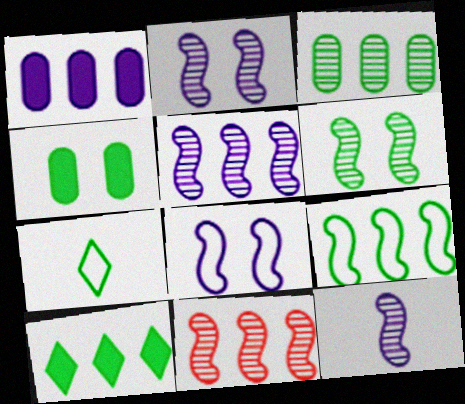[[2, 5, 12], 
[3, 9, 10], 
[6, 11, 12]]